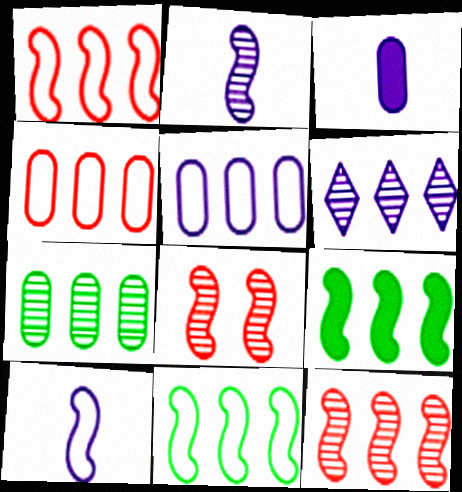[[4, 6, 9], 
[6, 7, 12], 
[8, 9, 10]]